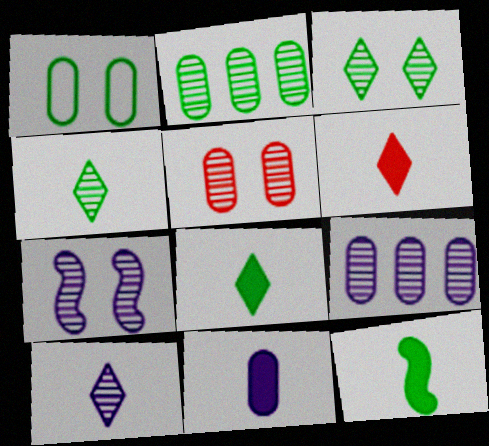[[3, 5, 7], 
[6, 11, 12], 
[7, 9, 10]]